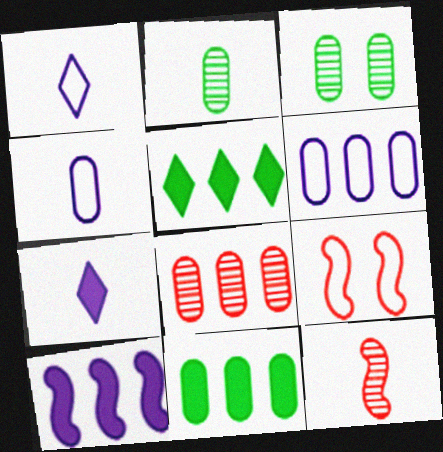[[6, 8, 11]]